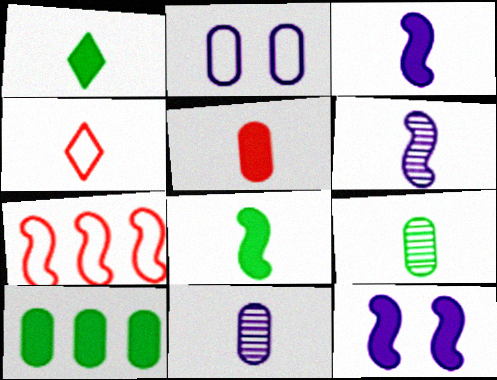[[1, 3, 5], 
[3, 4, 9], 
[4, 8, 11]]